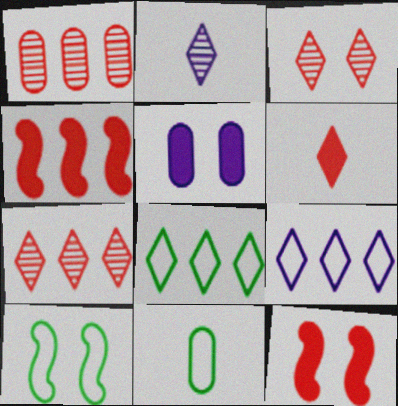[[1, 5, 11], 
[3, 5, 10], 
[8, 10, 11]]